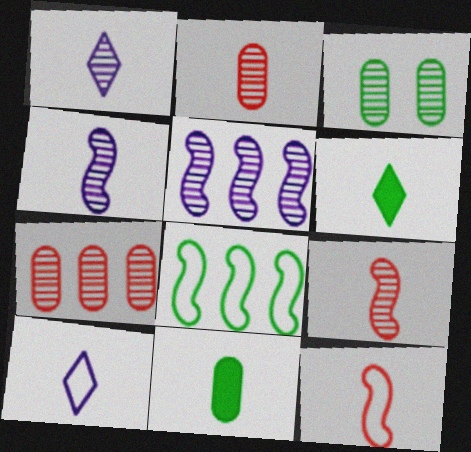[[1, 11, 12], 
[3, 6, 8], 
[9, 10, 11]]